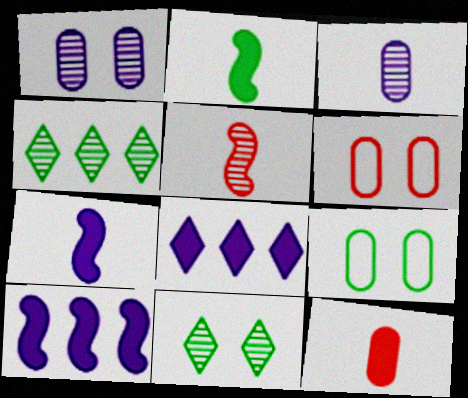[[1, 4, 5], 
[2, 4, 9], 
[4, 6, 7], 
[5, 8, 9]]